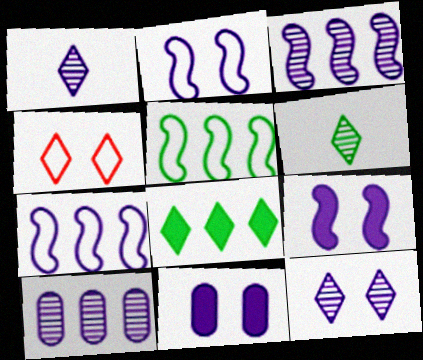[[1, 4, 8], 
[1, 7, 11], 
[2, 11, 12]]